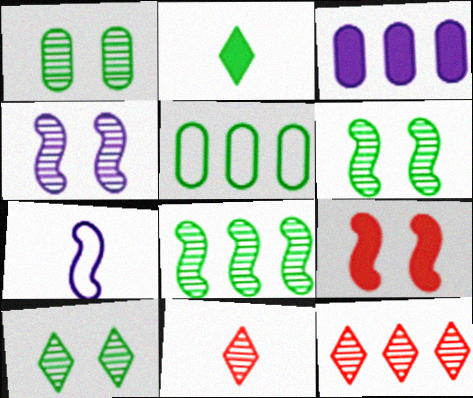[[1, 6, 10], 
[2, 3, 9], 
[2, 5, 6], 
[7, 8, 9]]